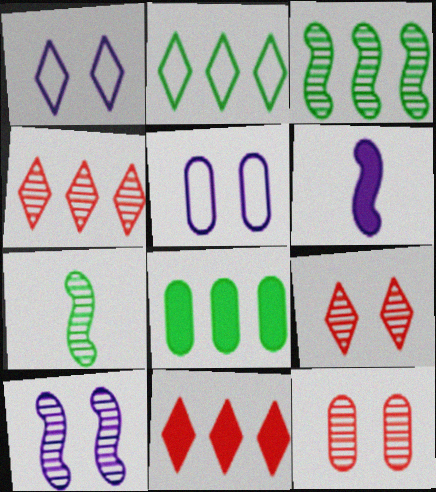[[2, 3, 8], 
[2, 6, 12], 
[5, 7, 11]]